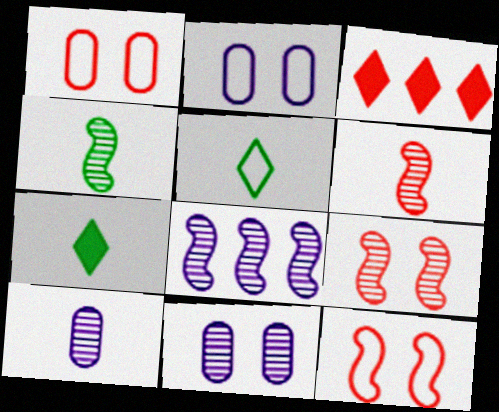[[1, 3, 6], 
[1, 7, 8], 
[2, 3, 4], 
[4, 8, 9]]